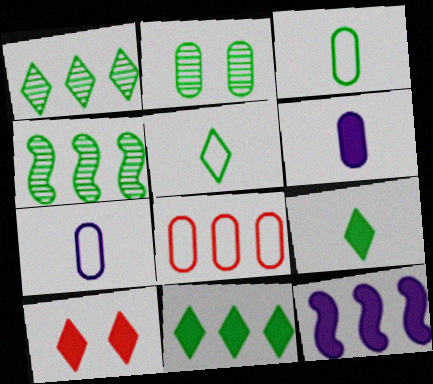[[1, 8, 12], 
[2, 6, 8], 
[4, 7, 10]]